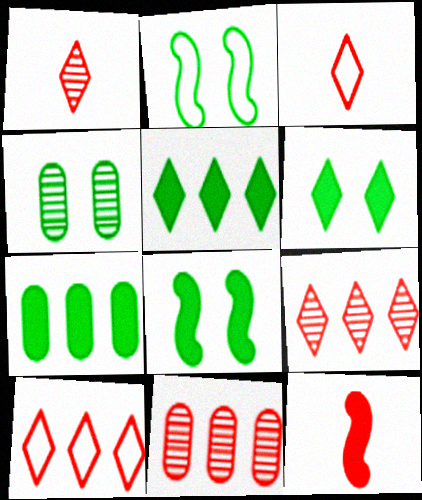[[2, 4, 6]]